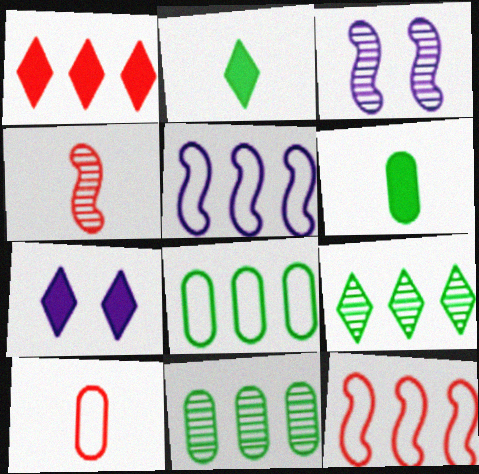[[1, 2, 7], 
[1, 5, 11], 
[4, 7, 8]]